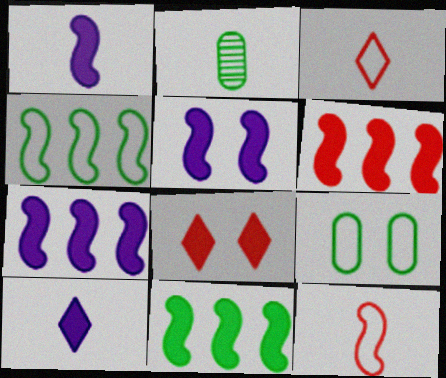[[1, 2, 3], 
[1, 5, 7], 
[2, 10, 12], 
[6, 7, 11]]